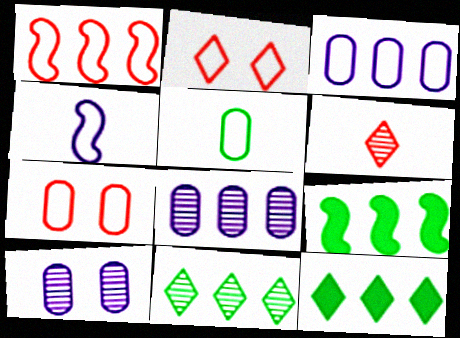[[1, 8, 12], 
[3, 5, 7]]